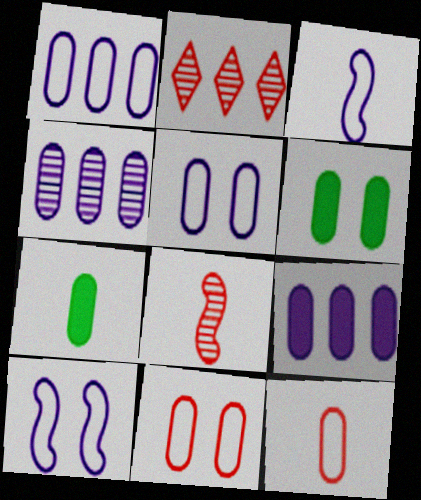[[1, 4, 9], 
[2, 3, 6], 
[2, 7, 10], 
[4, 6, 12], 
[4, 7, 11]]